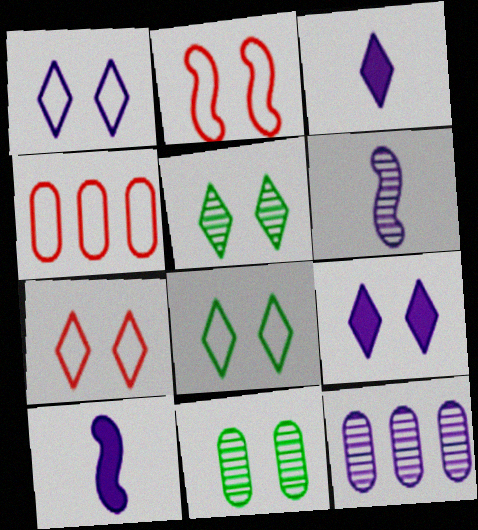[[1, 7, 8], 
[1, 10, 12], 
[2, 9, 11], 
[4, 5, 10], 
[5, 7, 9]]